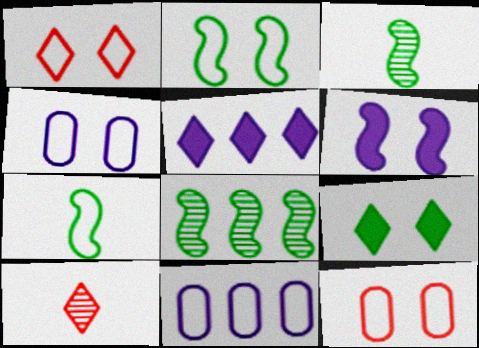[[1, 2, 4], 
[1, 7, 11], 
[3, 5, 12]]